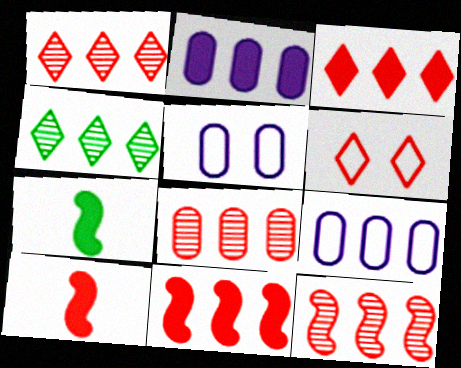[[1, 5, 7], 
[1, 8, 12], 
[4, 5, 10], 
[4, 9, 11], 
[6, 8, 10]]